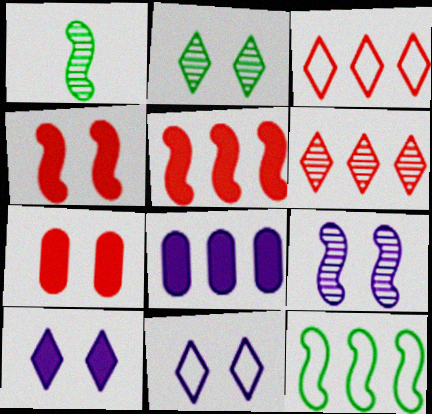[[6, 8, 12]]